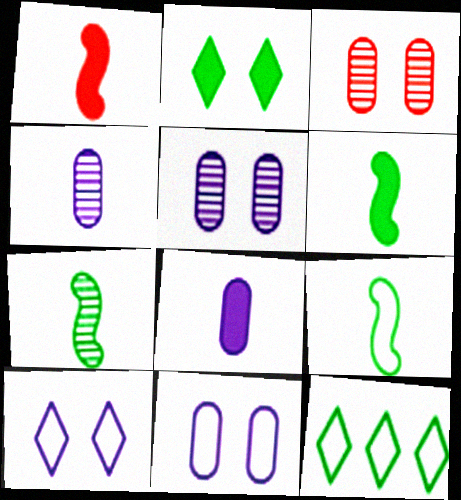[[1, 5, 12], 
[6, 7, 9]]